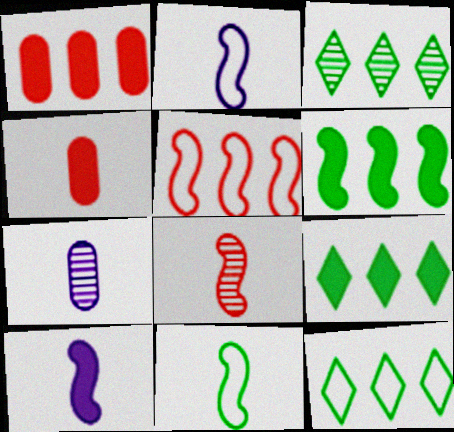[[3, 9, 12], 
[8, 10, 11]]